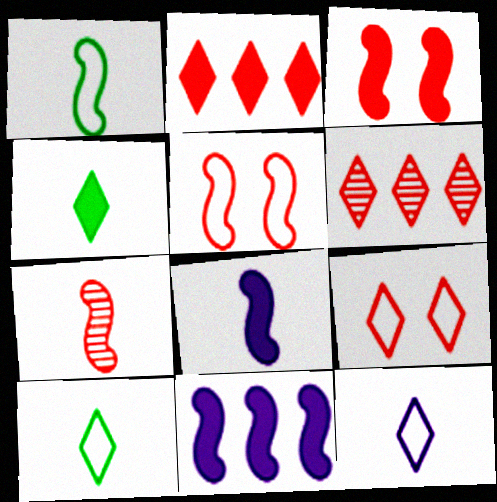[[1, 7, 8]]